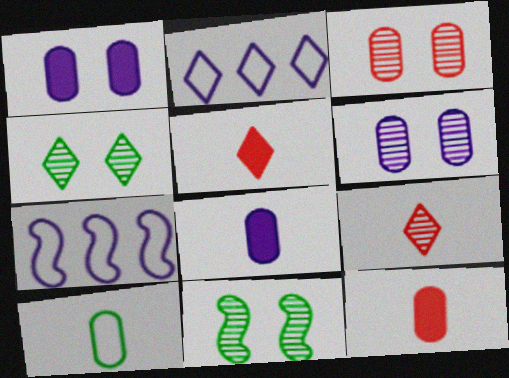[[2, 4, 5], 
[2, 11, 12], 
[4, 7, 12]]